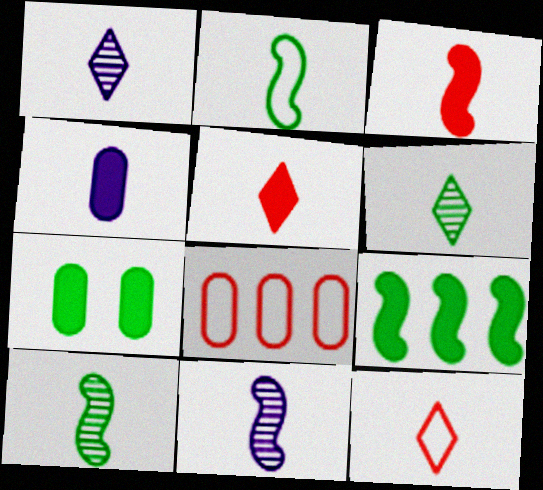[[2, 3, 11], 
[4, 10, 12]]